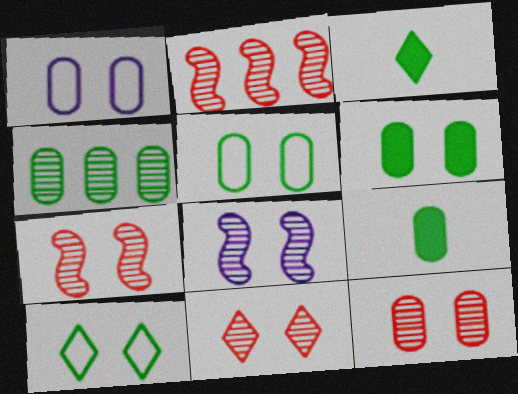[[1, 2, 3], 
[1, 6, 12], 
[4, 5, 9], 
[7, 11, 12]]